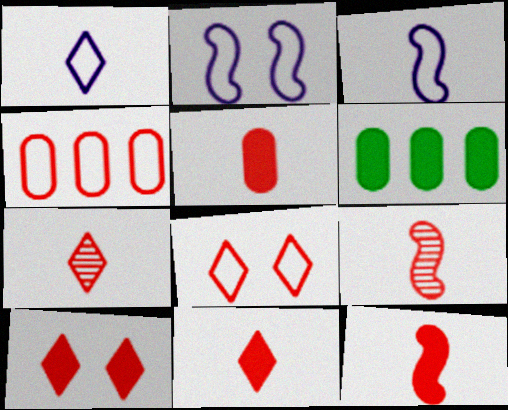[[2, 6, 7], 
[4, 9, 10], 
[5, 11, 12]]